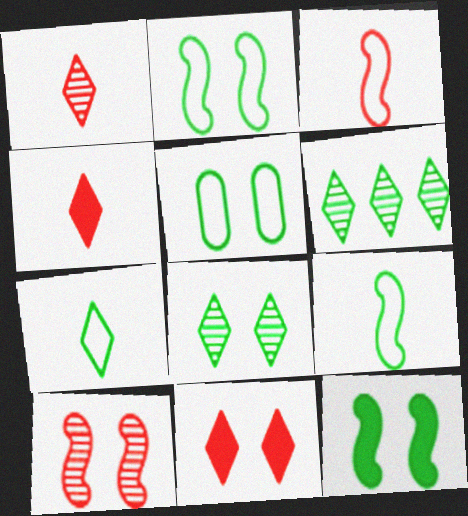[[5, 8, 12]]